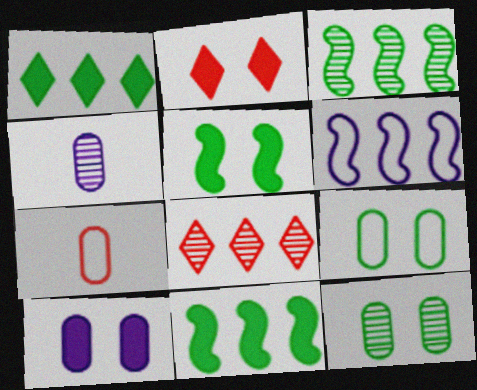[[2, 5, 10]]